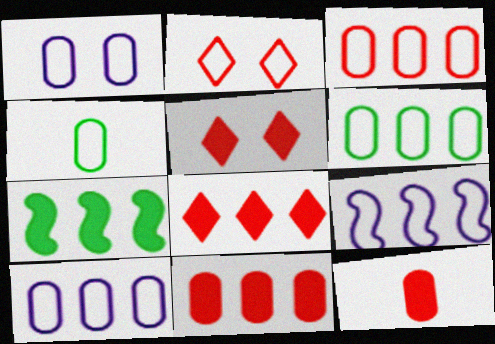[[1, 3, 4], 
[2, 4, 9], 
[3, 6, 10]]